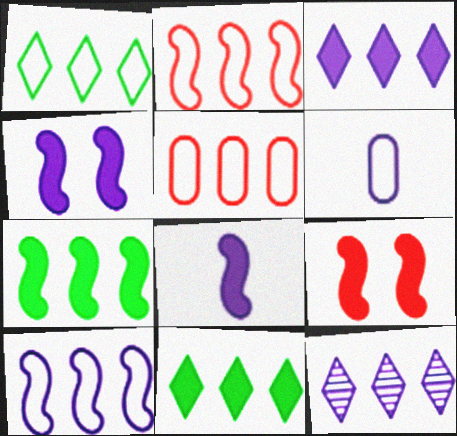[[1, 5, 10], 
[4, 6, 12], 
[5, 7, 12], 
[7, 8, 9]]